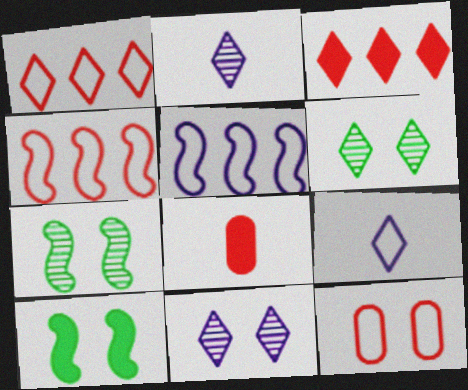[[3, 6, 9], 
[5, 6, 8], 
[10, 11, 12]]